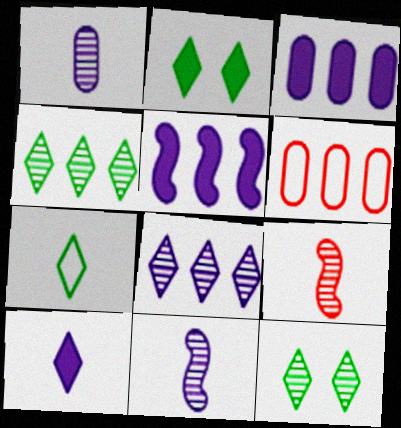[[2, 4, 7], 
[2, 6, 11], 
[4, 5, 6]]